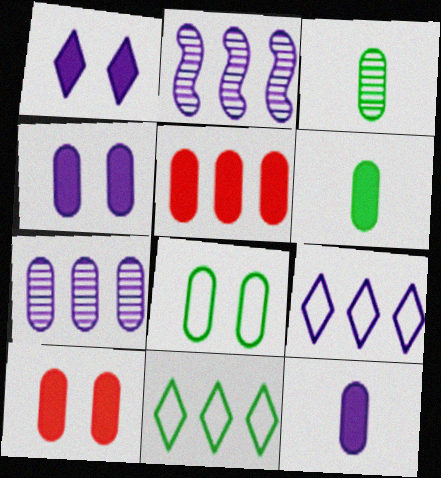[[2, 5, 11], 
[4, 5, 6]]